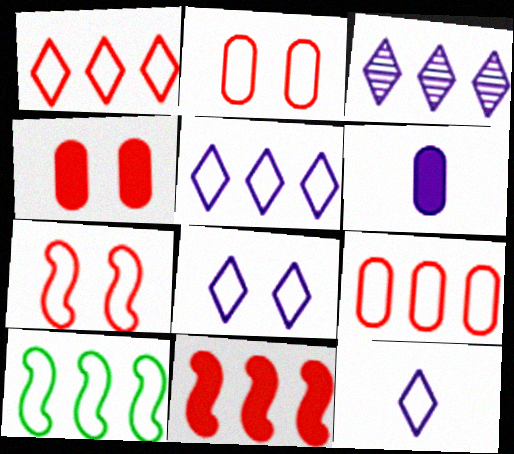[[2, 10, 12], 
[5, 8, 12], 
[5, 9, 10]]